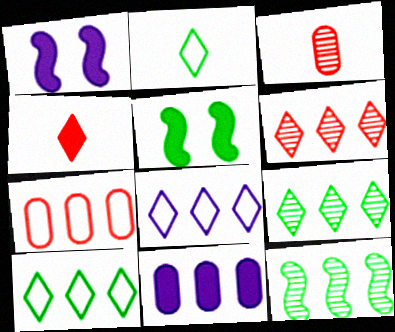[[1, 3, 10], 
[3, 5, 8], 
[4, 5, 11]]